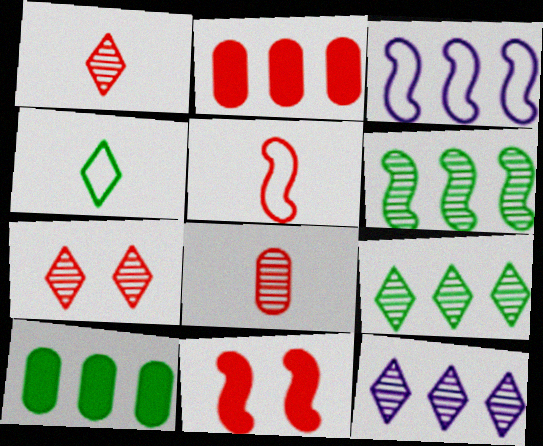[[2, 3, 9], 
[2, 5, 7]]